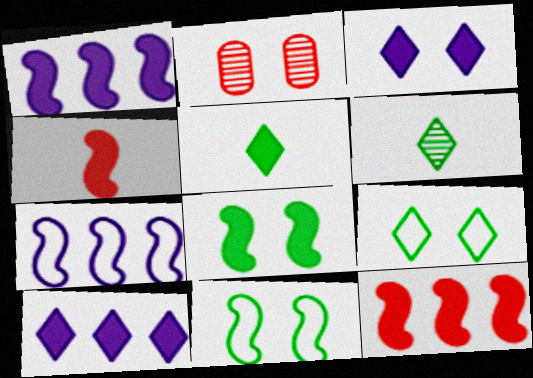[[1, 4, 8], 
[2, 3, 11], 
[2, 5, 7]]